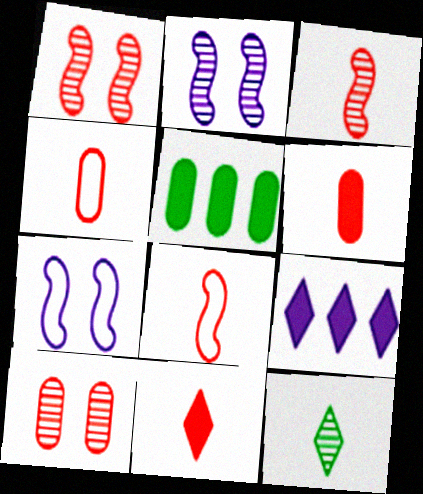[[3, 4, 11]]